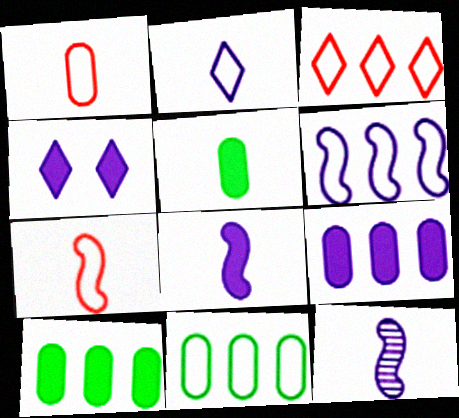[[3, 6, 11], 
[4, 8, 9]]